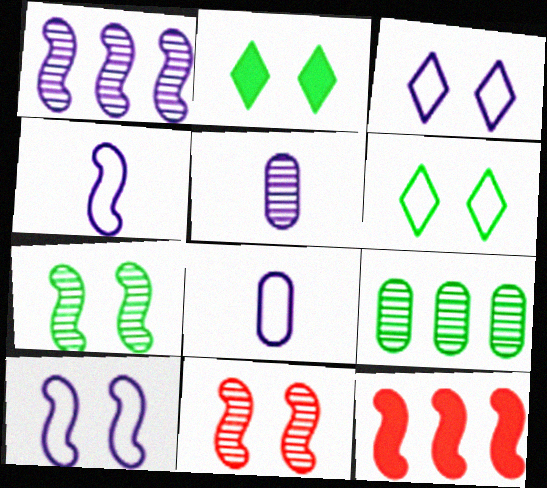[[4, 7, 12], 
[5, 6, 12]]